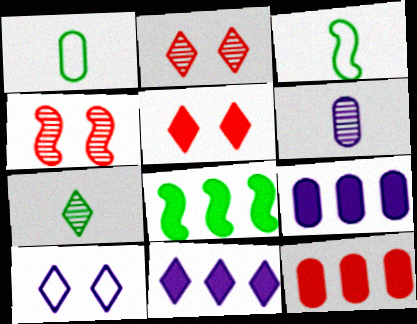[[1, 4, 11], 
[2, 3, 9], 
[8, 11, 12]]